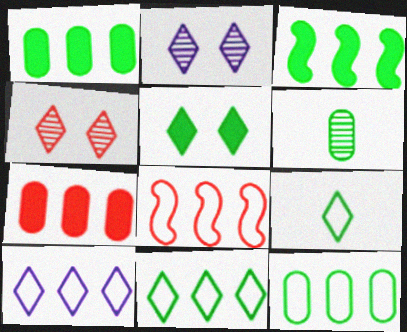[[8, 10, 12]]